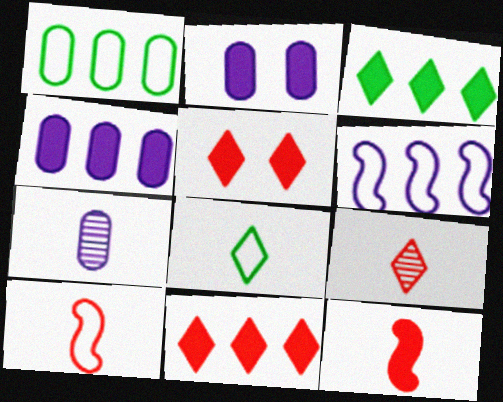[[2, 3, 12], 
[7, 8, 12]]